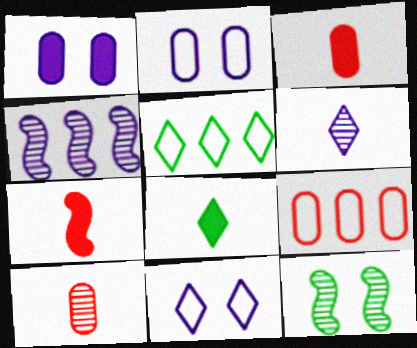[]